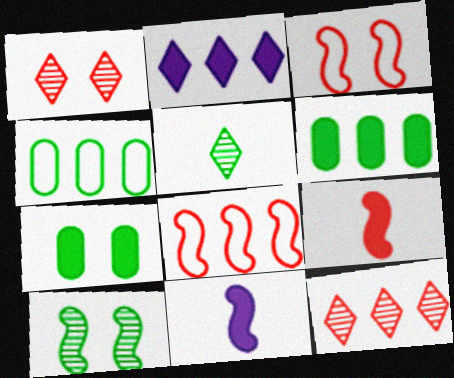[[1, 4, 11], 
[2, 7, 9], 
[8, 10, 11]]